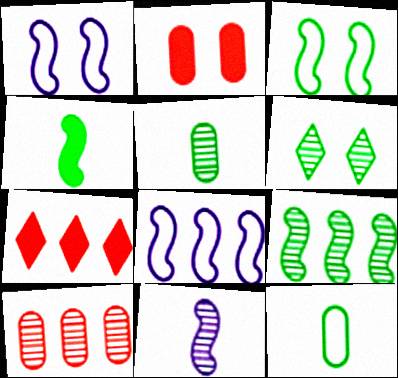[[1, 2, 6], 
[1, 5, 7], 
[3, 4, 9], 
[5, 6, 9], 
[6, 10, 11]]